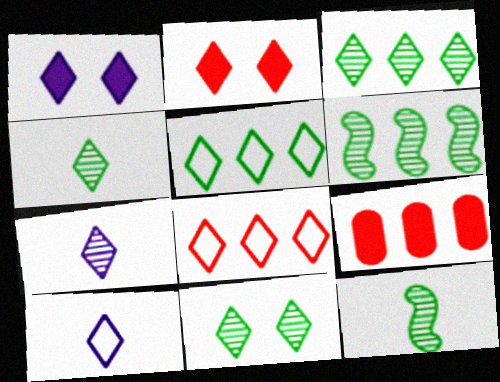[[1, 4, 8], 
[2, 3, 10], 
[2, 5, 7], 
[3, 4, 11]]